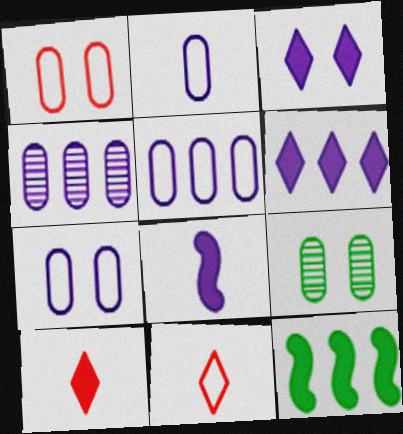[[2, 5, 7]]